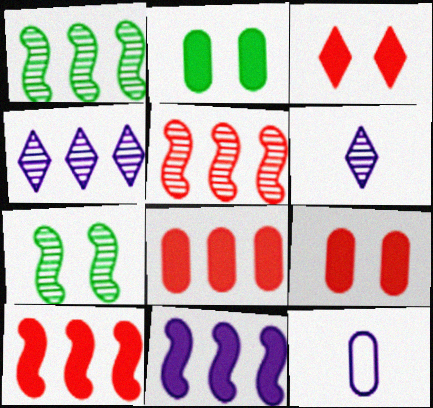[[1, 3, 12]]